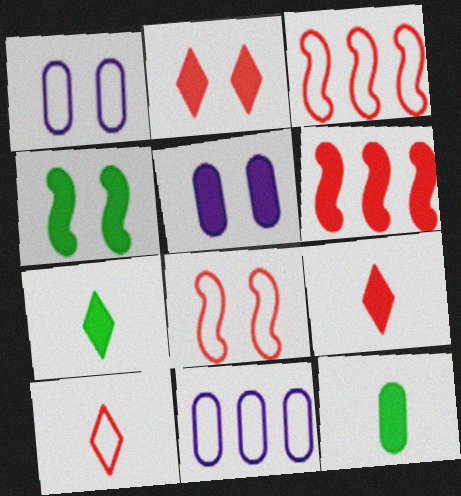[[2, 4, 5], 
[5, 6, 7]]